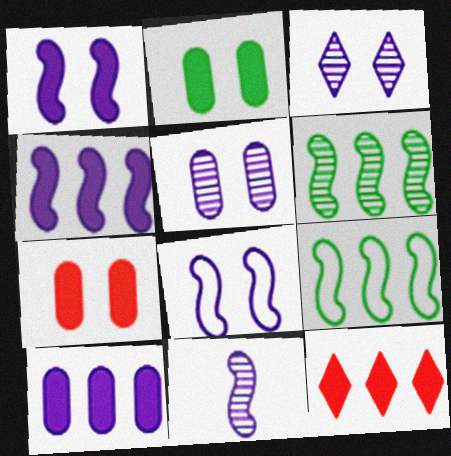[[4, 8, 11]]